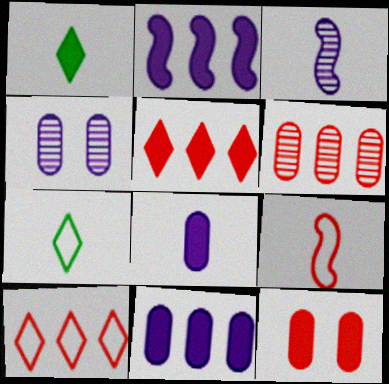[[1, 2, 12]]